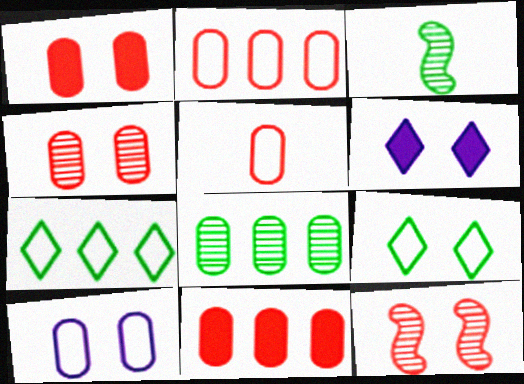[[2, 3, 6], 
[4, 5, 11]]